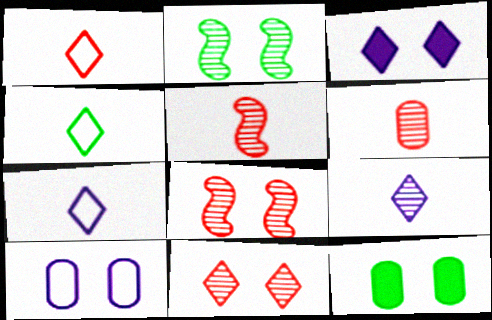[[1, 4, 7]]